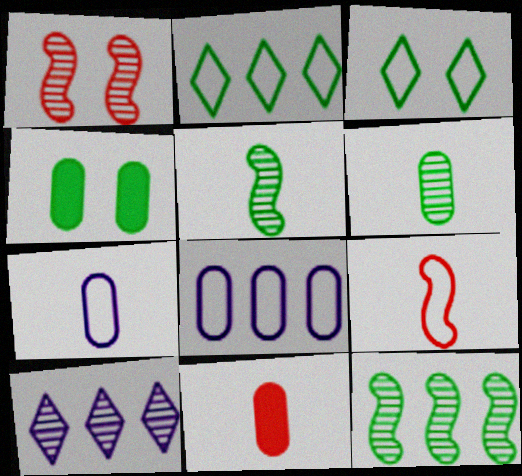[[1, 6, 10], 
[2, 4, 5], 
[3, 8, 9], 
[4, 9, 10], 
[6, 7, 11]]